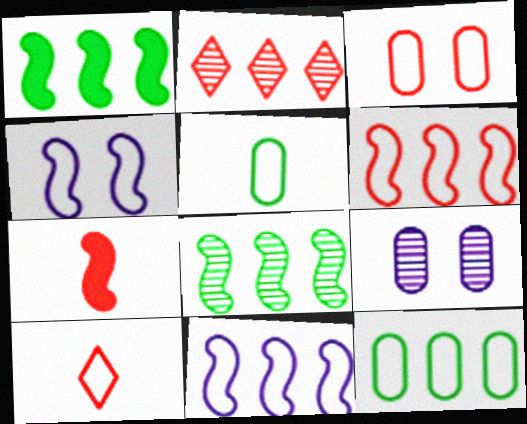[[1, 9, 10], 
[2, 3, 7], 
[3, 6, 10], 
[4, 7, 8], 
[4, 10, 12]]